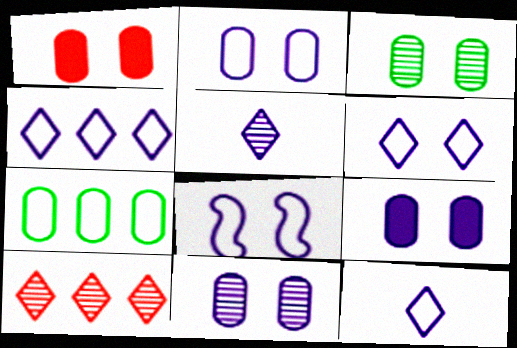[[1, 2, 3], 
[2, 6, 8], 
[2, 9, 11], 
[4, 6, 12]]